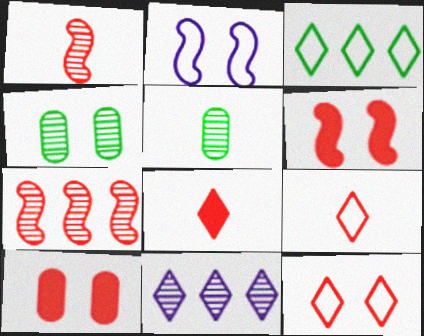[[1, 4, 11], 
[7, 9, 10]]